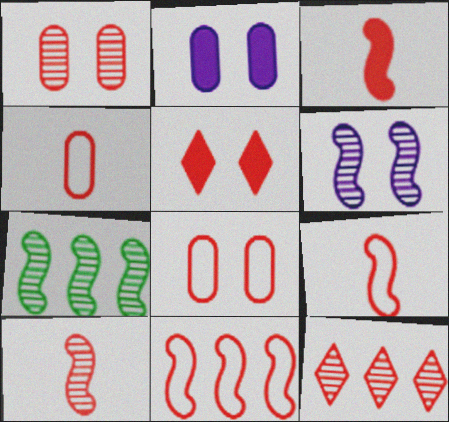[[1, 10, 12], 
[3, 8, 12], 
[3, 9, 10], 
[6, 7, 10]]